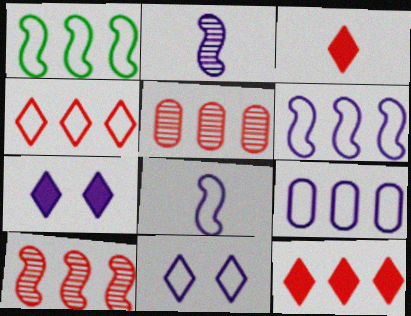[[1, 4, 9], 
[2, 7, 9], 
[8, 9, 11]]